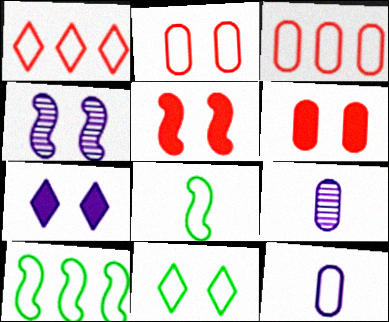[[4, 6, 11]]